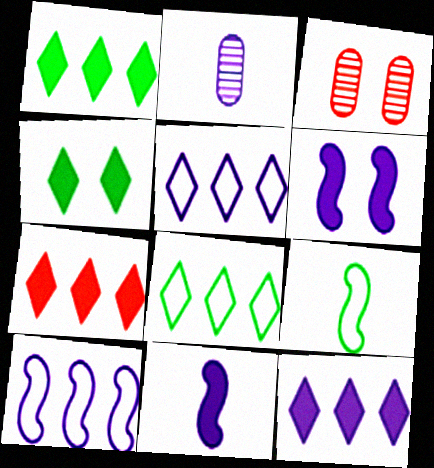[[1, 7, 12], 
[2, 5, 6], 
[3, 8, 11], 
[3, 9, 12]]